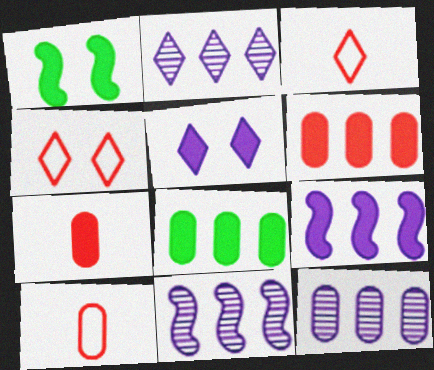[[1, 2, 10], 
[1, 3, 12], 
[2, 11, 12]]